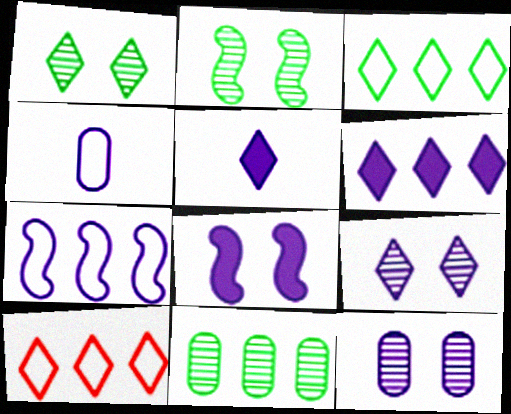[[1, 5, 10], 
[5, 7, 12]]